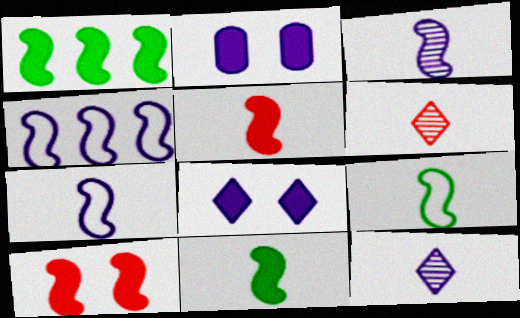[[2, 4, 12], 
[3, 5, 9]]